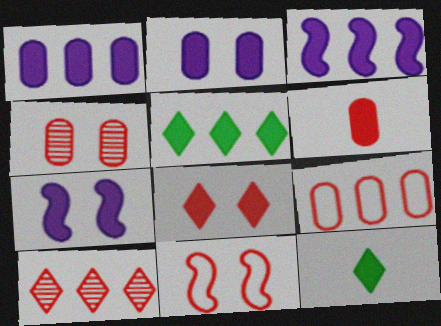[[4, 6, 9], 
[4, 8, 11], 
[5, 6, 7], 
[6, 10, 11]]